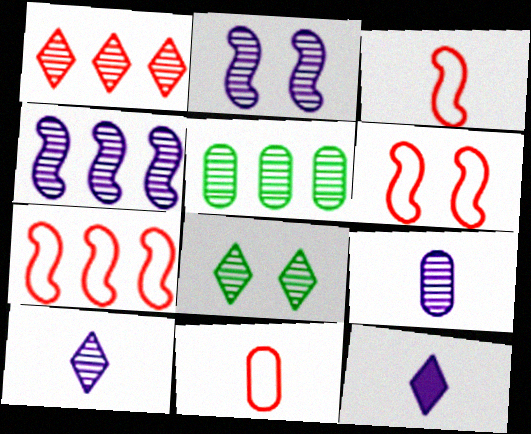[[1, 4, 5], 
[1, 8, 10], 
[3, 6, 7], 
[5, 6, 12]]